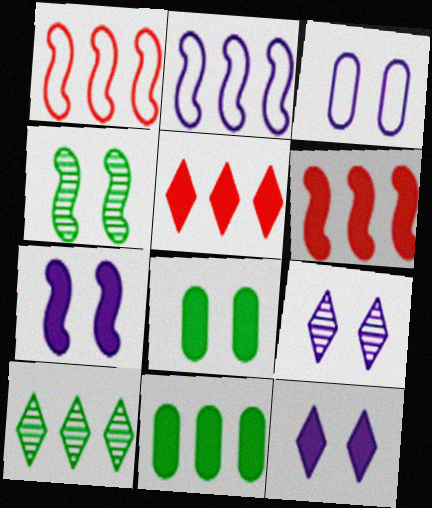[[3, 7, 9]]